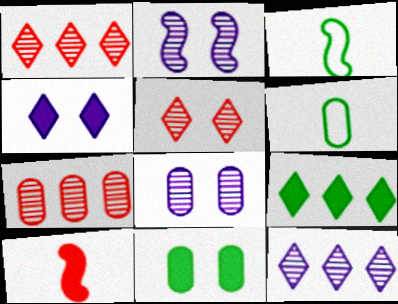[[3, 4, 7]]